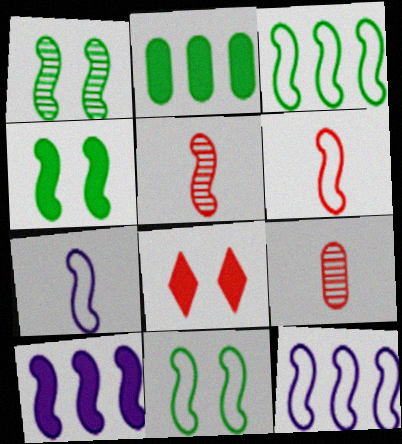[[1, 4, 11], 
[1, 6, 10], 
[4, 5, 12], 
[5, 10, 11], 
[6, 11, 12]]